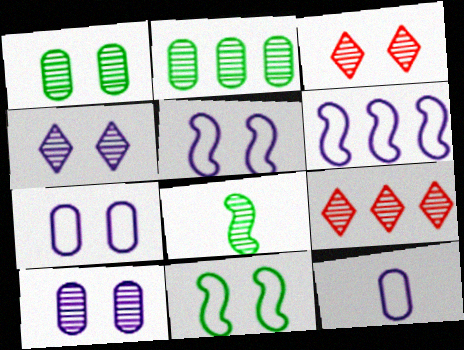[[8, 9, 10]]